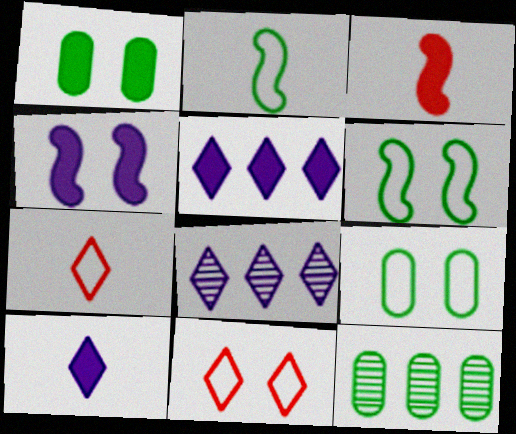[[1, 3, 5], 
[3, 8, 9], 
[4, 7, 12]]